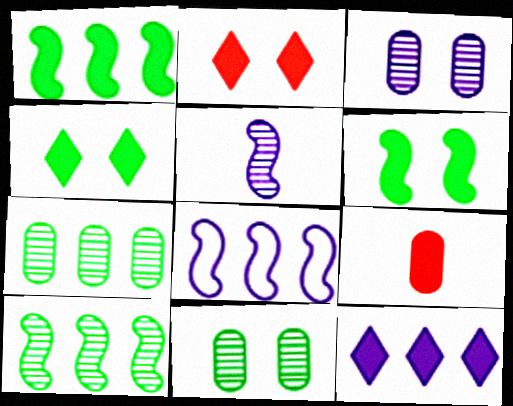[[6, 9, 12]]